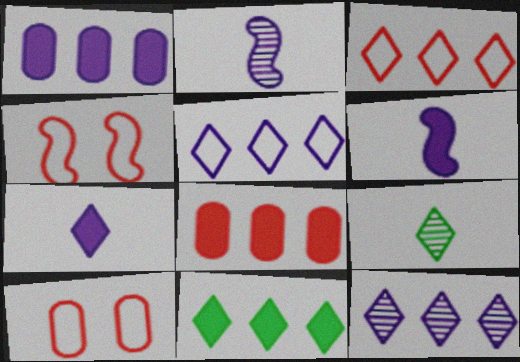[[1, 4, 9], 
[2, 10, 11], 
[3, 11, 12]]